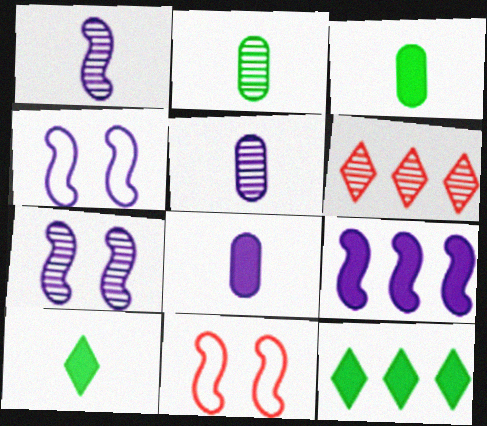[[1, 4, 9], 
[2, 6, 7], 
[3, 4, 6], 
[5, 11, 12]]